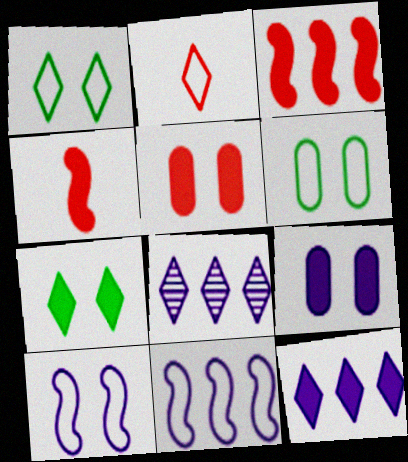[[2, 6, 11], 
[2, 7, 8], 
[4, 6, 8]]